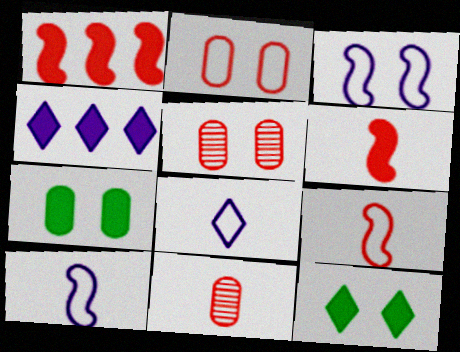[[3, 5, 12], 
[4, 6, 7]]